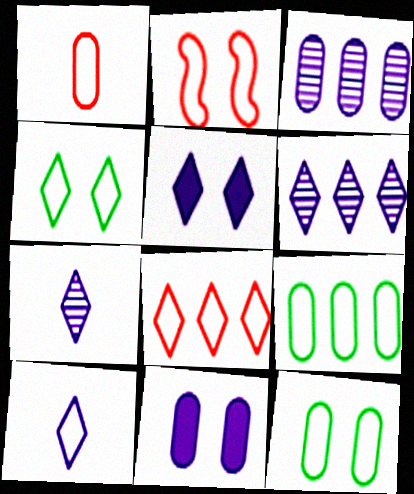[[1, 2, 8], 
[2, 9, 10], 
[4, 8, 10], 
[5, 6, 10]]